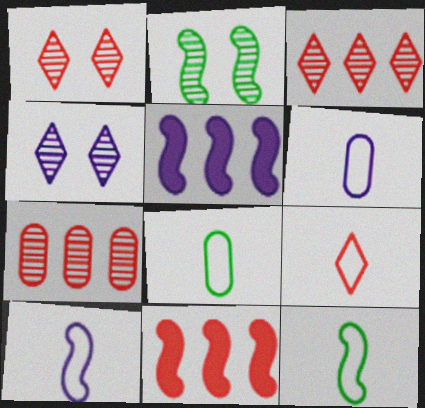[[1, 5, 8], 
[2, 10, 11], 
[4, 5, 6], 
[4, 8, 11], 
[6, 9, 12], 
[8, 9, 10]]